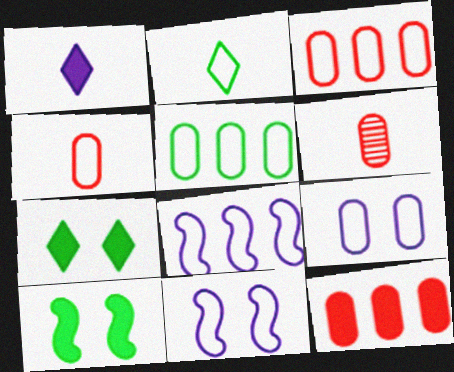[[1, 10, 12], 
[2, 3, 11], 
[4, 5, 9], 
[6, 7, 8]]